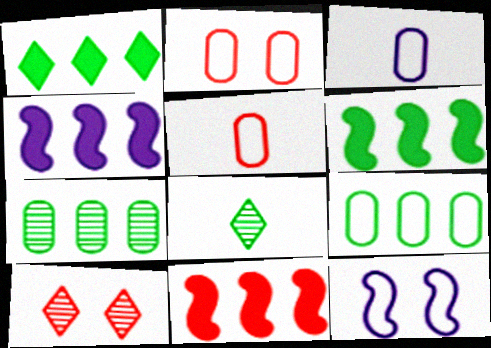[[2, 3, 9], 
[2, 4, 8], 
[3, 6, 10], 
[4, 6, 11], 
[5, 10, 11]]